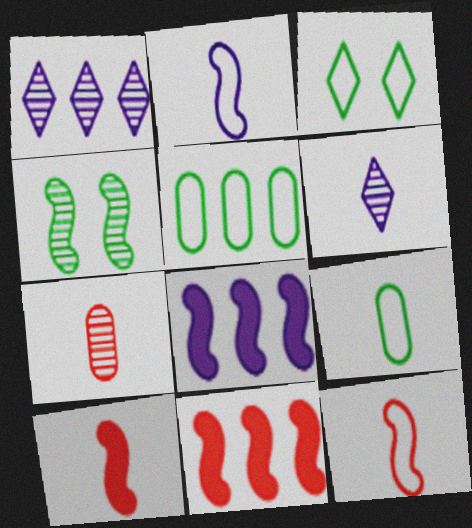[[1, 4, 7], 
[1, 5, 11], 
[2, 4, 11], 
[3, 7, 8], 
[4, 8, 12], 
[6, 9, 10]]